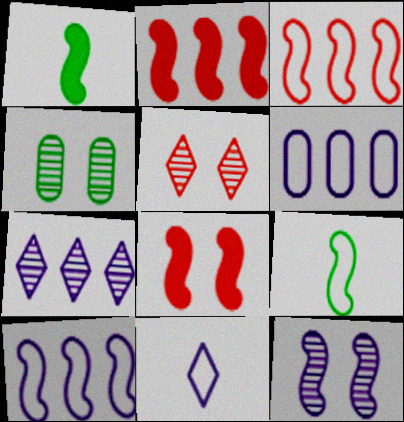[[1, 3, 12], 
[1, 5, 6], 
[2, 4, 11], 
[2, 9, 12], 
[4, 5, 12]]